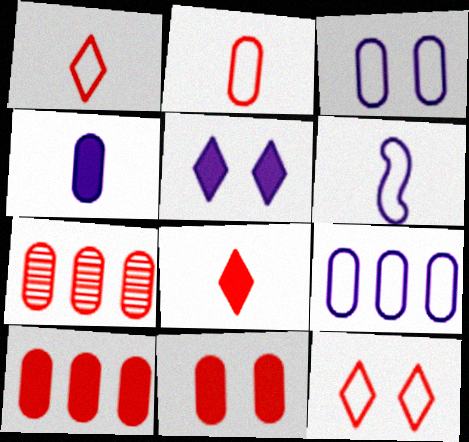[[2, 7, 11]]